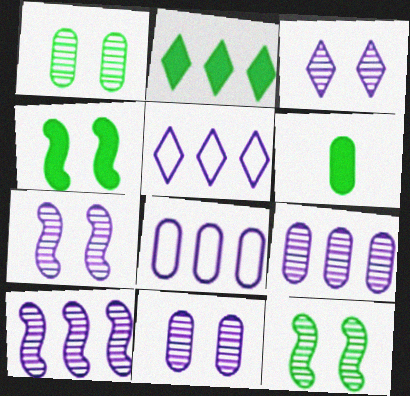[[2, 4, 6], 
[3, 7, 11]]